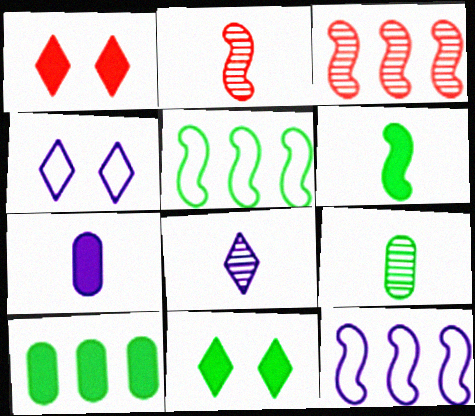[[1, 9, 12], 
[2, 4, 10], 
[2, 8, 9], 
[5, 9, 11], 
[6, 10, 11]]